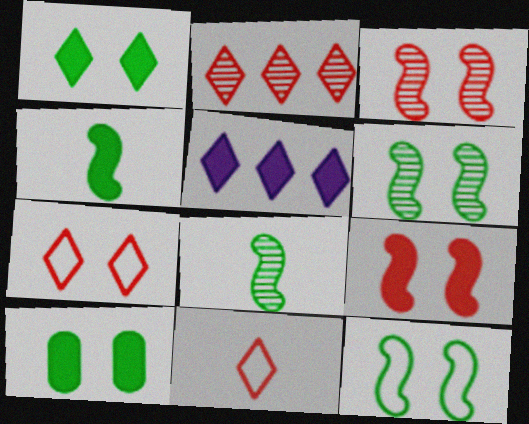[]